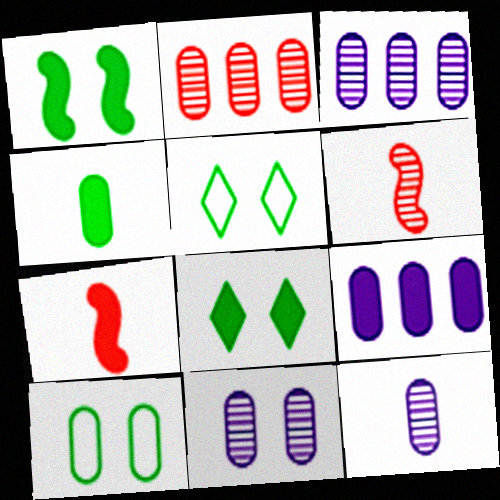[[3, 5, 7], 
[3, 11, 12], 
[5, 6, 9], 
[7, 8, 9]]